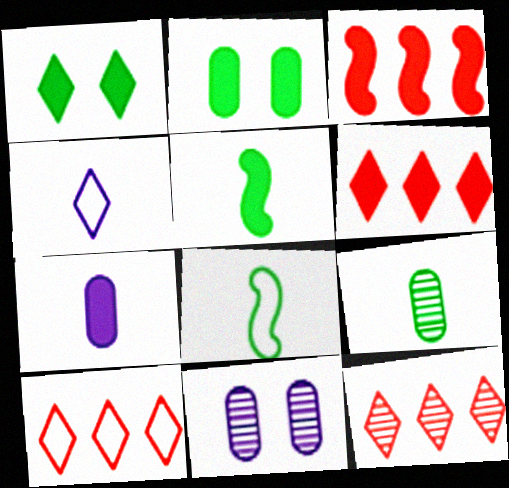[[1, 3, 7], 
[1, 4, 12], 
[5, 10, 11], 
[6, 8, 11], 
[6, 10, 12]]